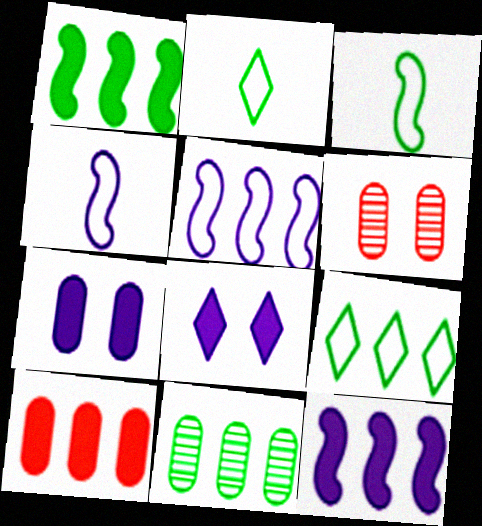[[1, 9, 11], 
[2, 6, 12]]